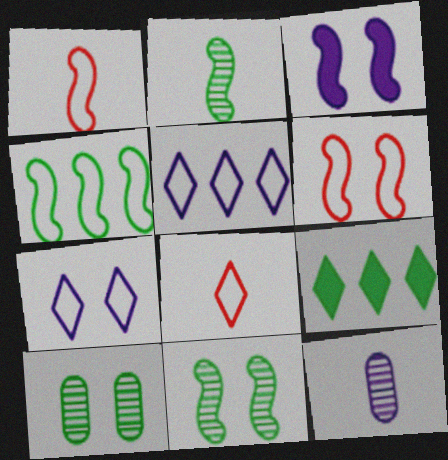[[3, 5, 12], 
[3, 6, 11], 
[6, 9, 12]]